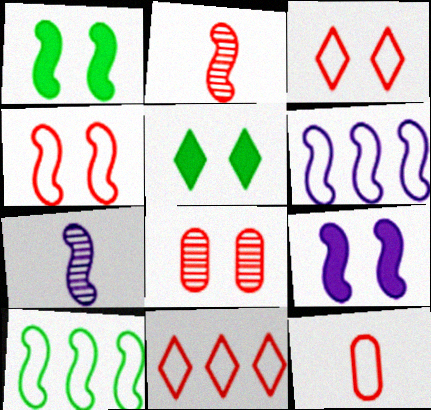[[1, 2, 6], 
[2, 9, 10], 
[4, 11, 12], 
[6, 7, 9]]